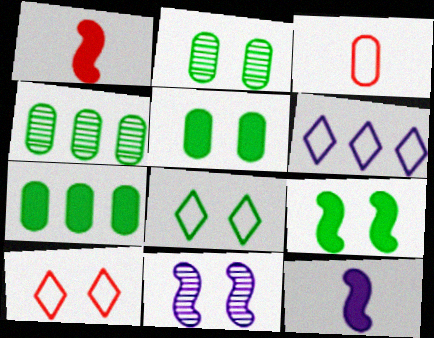[[1, 2, 6], 
[2, 8, 9], 
[4, 10, 12], 
[5, 10, 11]]